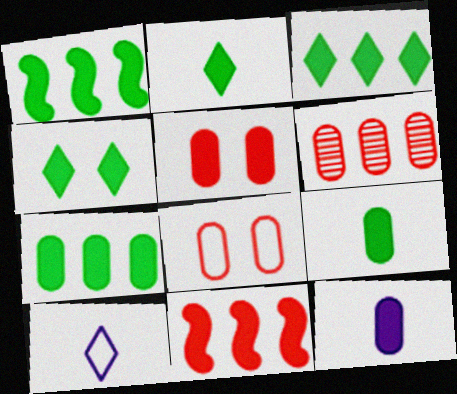[[1, 3, 7], 
[1, 4, 9], 
[2, 3, 4], 
[4, 11, 12], 
[5, 7, 12]]